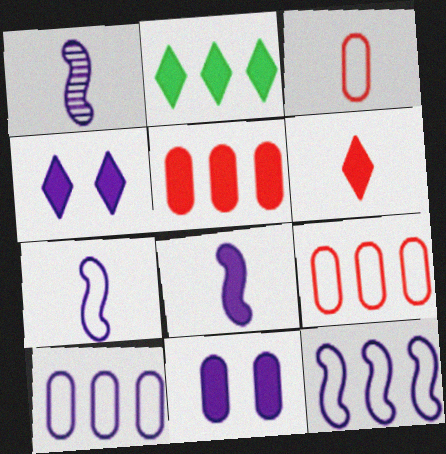[[1, 4, 10], 
[1, 7, 8], 
[2, 4, 6]]